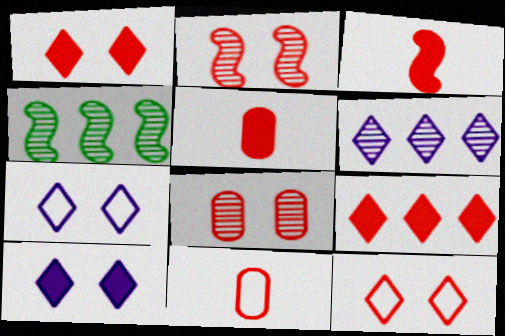[[2, 9, 11], 
[4, 5, 7], 
[4, 10, 11]]